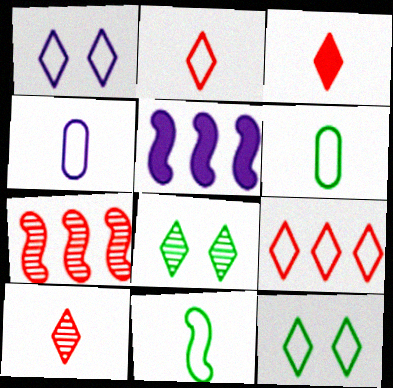[[2, 3, 10], 
[2, 4, 11]]